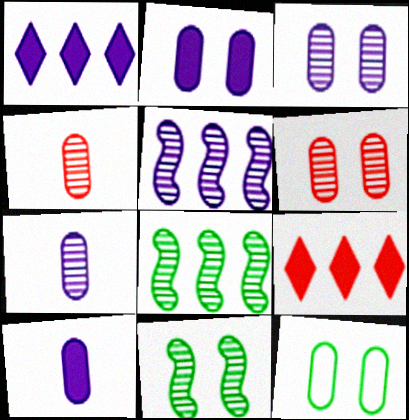[[2, 6, 12]]